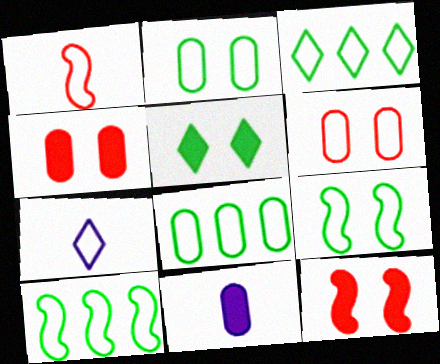[[3, 8, 10], 
[6, 7, 10]]